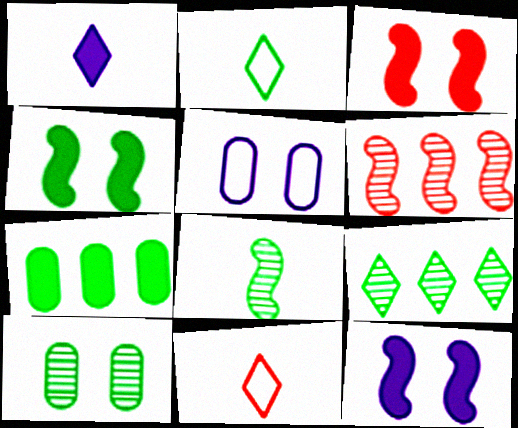[[1, 3, 7], 
[3, 4, 12], 
[8, 9, 10]]